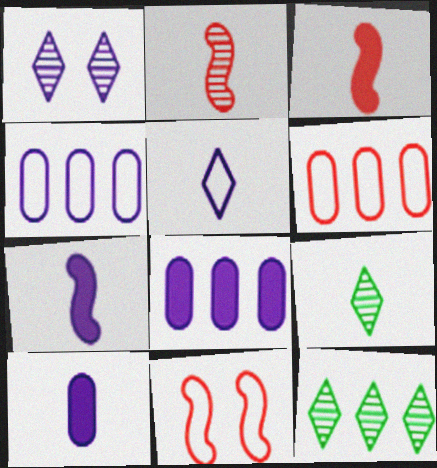[[1, 4, 7], 
[8, 9, 11], 
[10, 11, 12]]